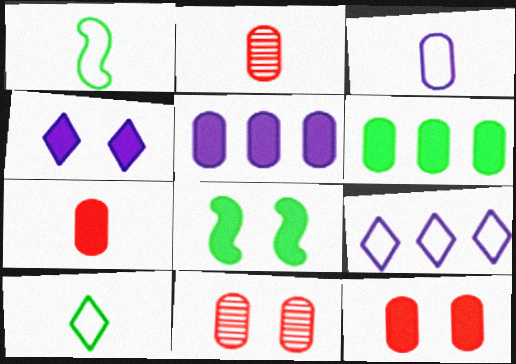[[2, 8, 9], 
[3, 6, 11], 
[4, 8, 12]]